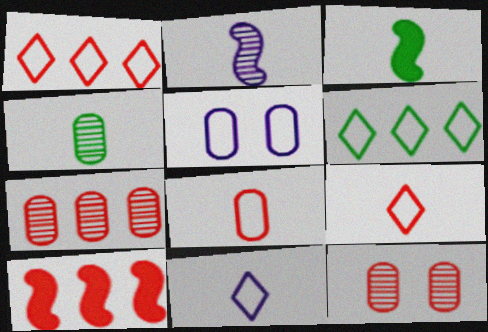[[1, 7, 10], 
[9, 10, 12]]